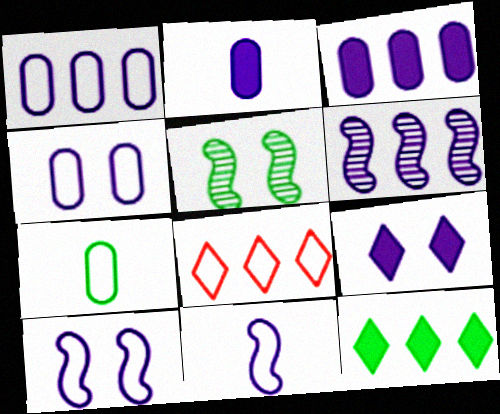[[2, 5, 8], 
[5, 7, 12], 
[7, 8, 10]]